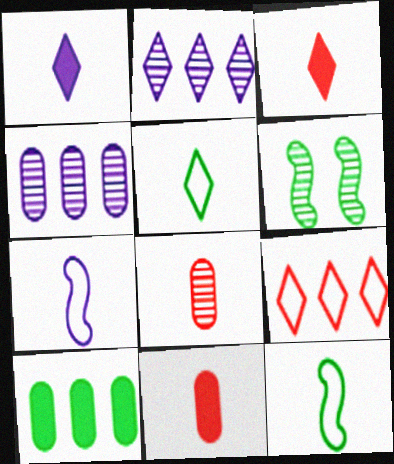[[1, 8, 12], 
[2, 6, 8], 
[5, 6, 10]]